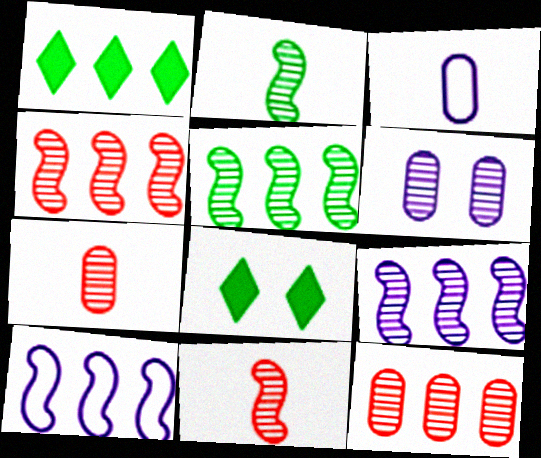[[1, 10, 12], 
[3, 4, 8], 
[4, 5, 9], 
[7, 8, 10]]